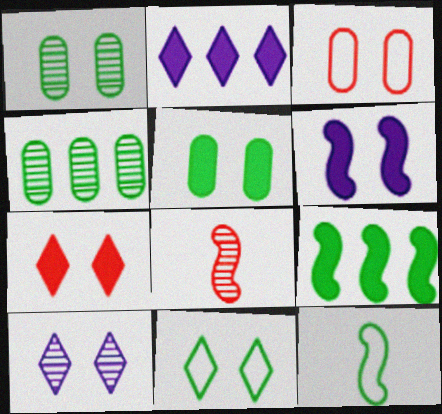[[4, 8, 10], 
[5, 6, 7], 
[7, 10, 11]]